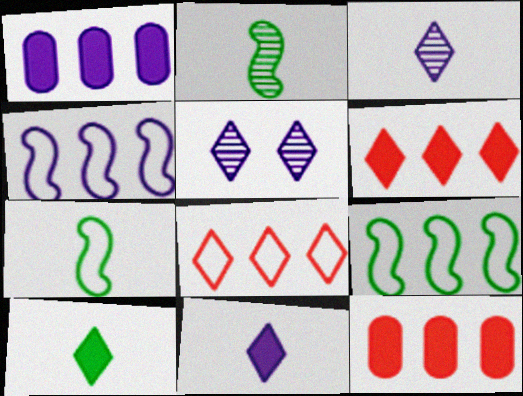[[5, 7, 12], 
[5, 8, 10]]